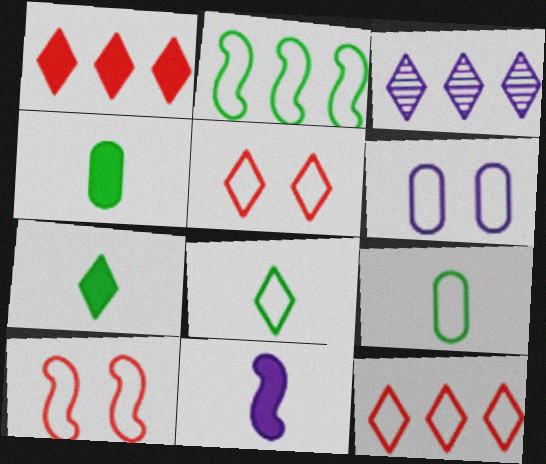[[3, 4, 10], 
[3, 5, 7], 
[3, 6, 11]]